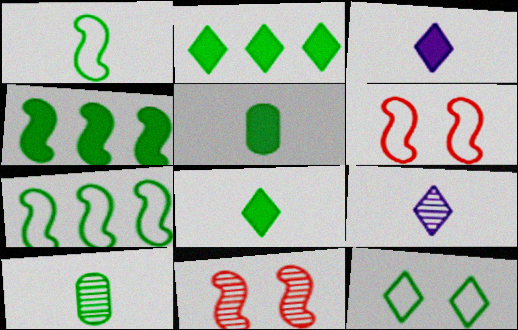[[1, 8, 10], 
[4, 10, 12]]